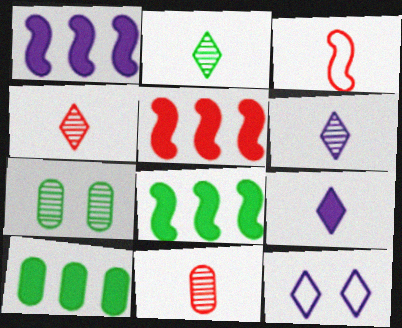[[1, 5, 8], 
[2, 4, 6], 
[8, 11, 12]]